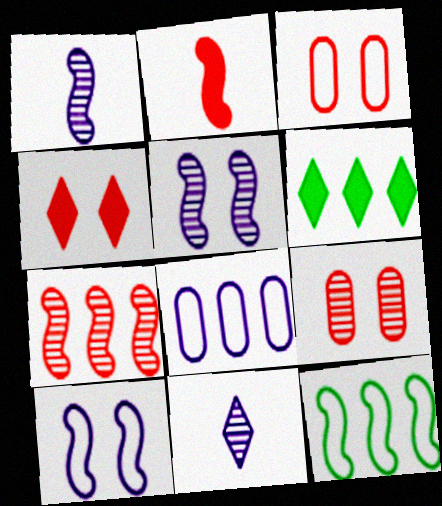[[1, 3, 6], 
[2, 5, 12], 
[6, 7, 8]]